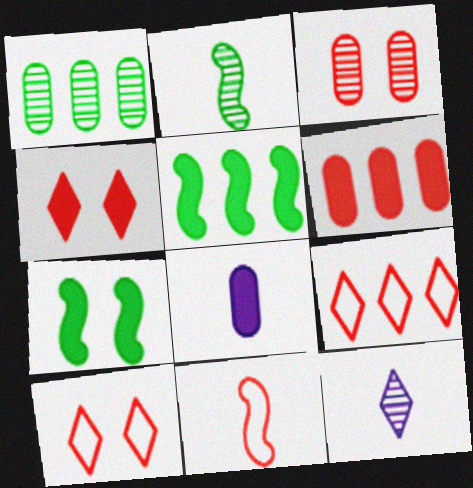[[4, 5, 8]]